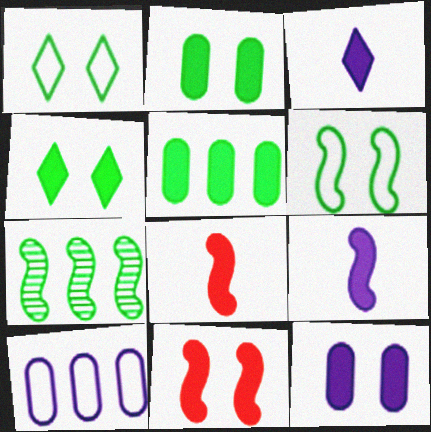[[3, 5, 11], 
[4, 11, 12]]